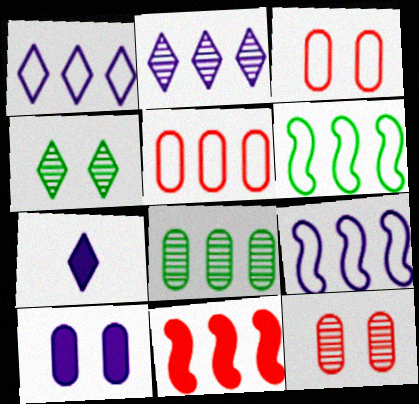[[1, 5, 6], 
[1, 8, 11], 
[6, 7, 12]]